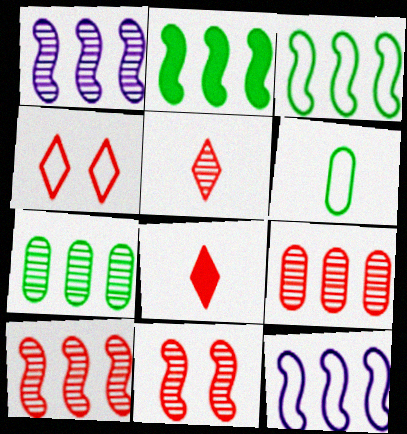[[2, 10, 12], 
[4, 6, 12], 
[5, 9, 11]]